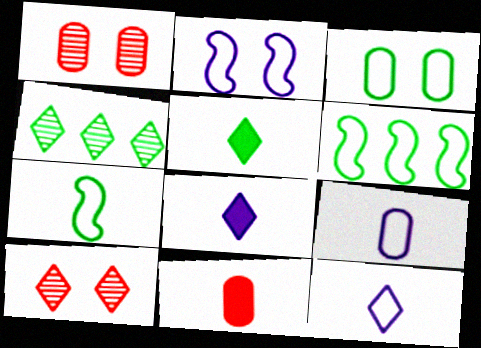[[1, 6, 8], 
[2, 4, 11]]